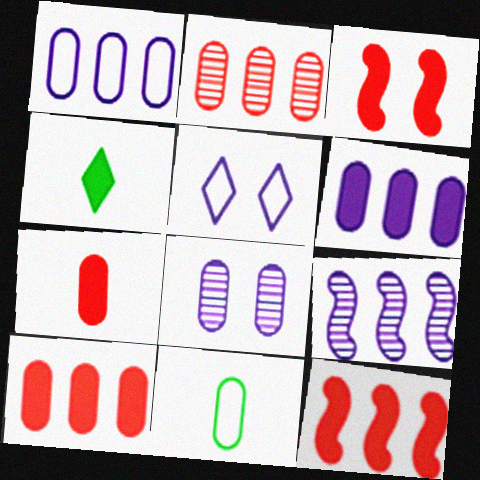[[3, 4, 6], 
[8, 10, 11]]